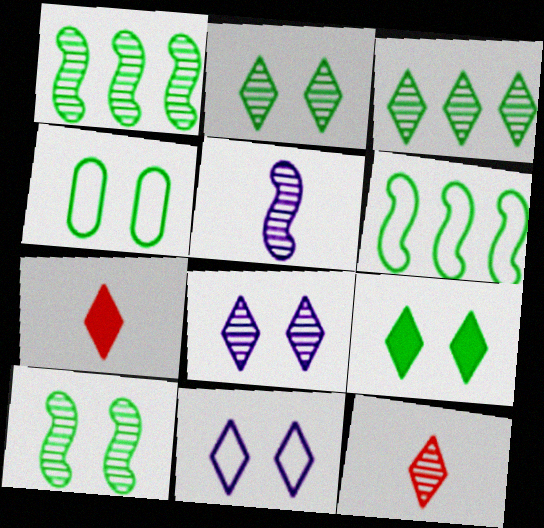[[3, 7, 11], 
[3, 8, 12], 
[4, 9, 10]]